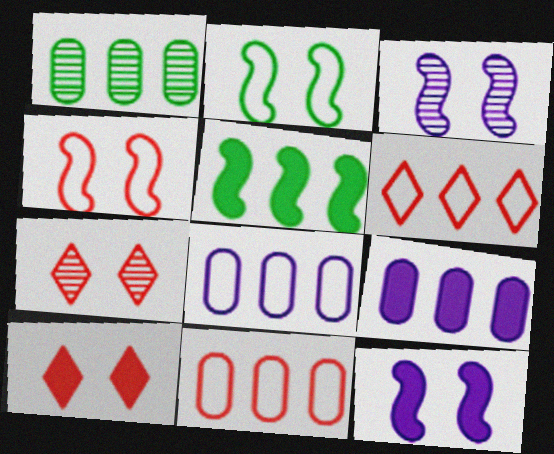[[1, 9, 11]]